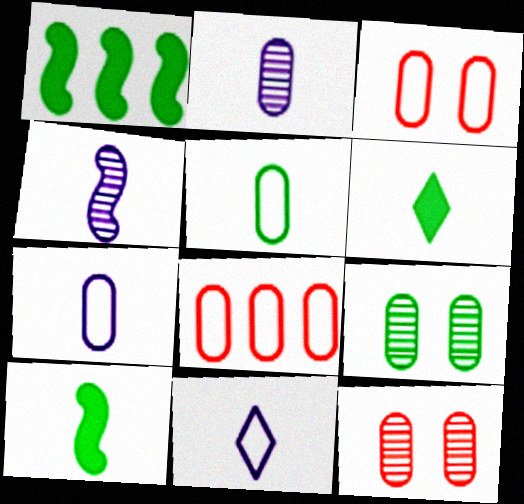[[1, 11, 12]]